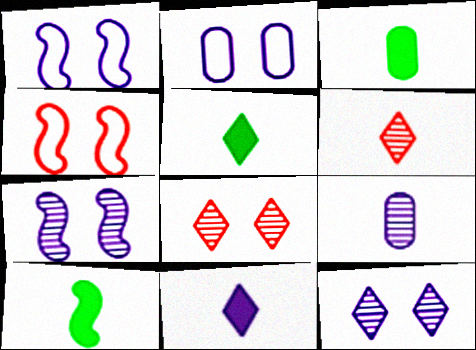[[3, 5, 10]]